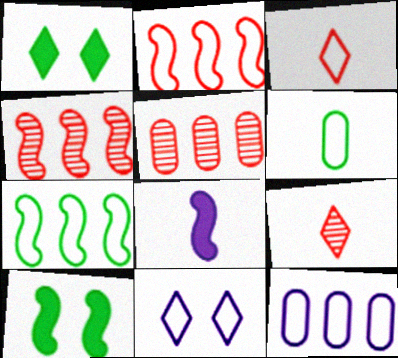[[2, 6, 11], 
[6, 8, 9], 
[9, 10, 12]]